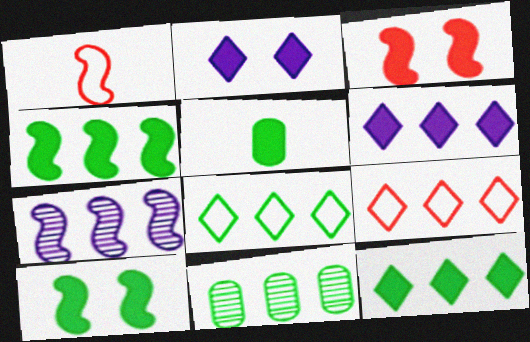[[1, 2, 11], 
[1, 7, 10], 
[3, 5, 6], 
[4, 8, 11], 
[5, 10, 12]]